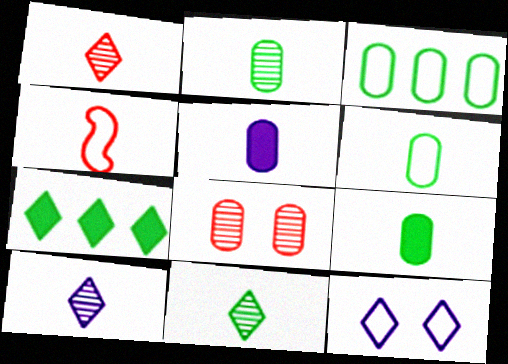[[1, 7, 12], 
[1, 10, 11], 
[2, 6, 9], 
[3, 4, 12], 
[3, 5, 8], 
[4, 5, 11], 
[4, 9, 10]]